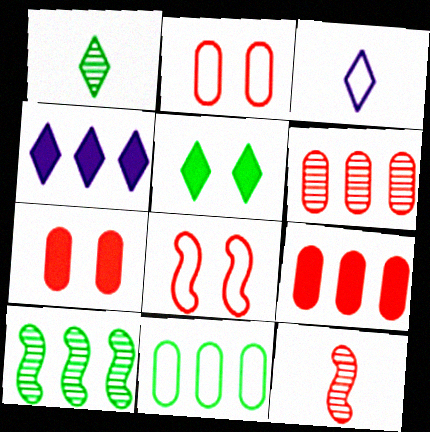[[3, 7, 10], 
[3, 8, 11]]